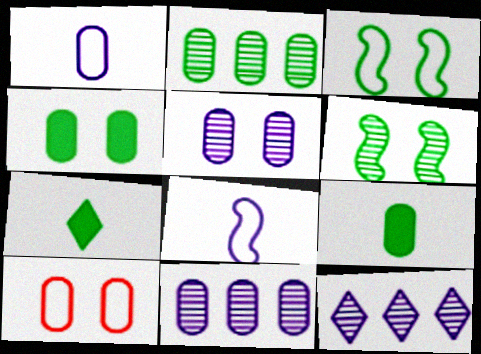[[2, 3, 7], 
[4, 5, 10], 
[9, 10, 11]]